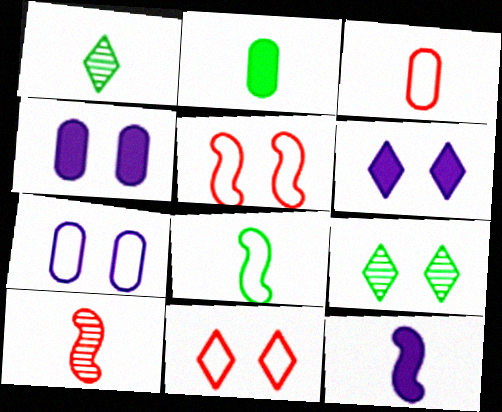[[1, 2, 8], 
[1, 3, 12], 
[4, 5, 9], 
[6, 9, 11], 
[8, 10, 12]]